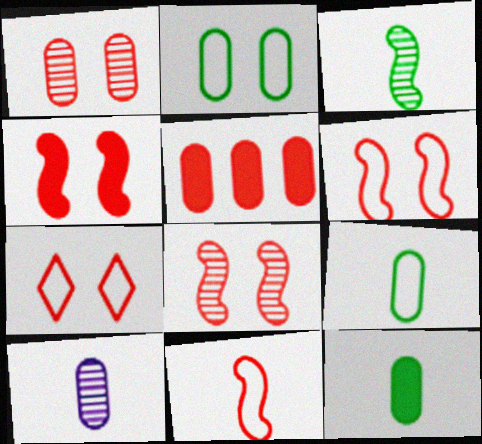[[1, 4, 7], 
[2, 5, 10], 
[4, 6, 8]]